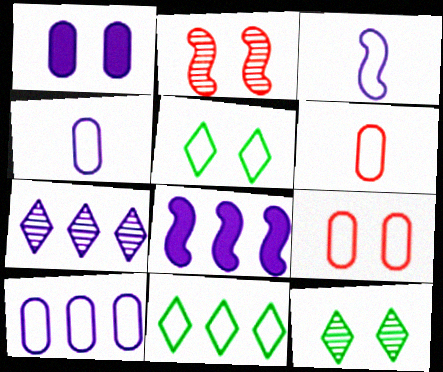[[1, 2, 5], 
[1, 3, 7], 
[3, 9, 11], 
[6, 8, 12], 
[7, 8, 10]]